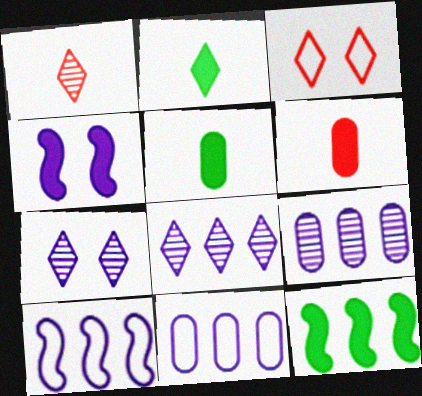[[2, 3, 8]]